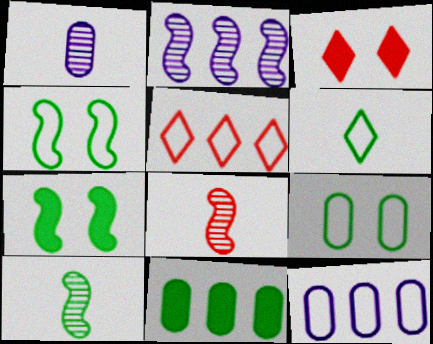[[1, 5, 7], 
[2, 5, 11], 
[3, 10, 12]]